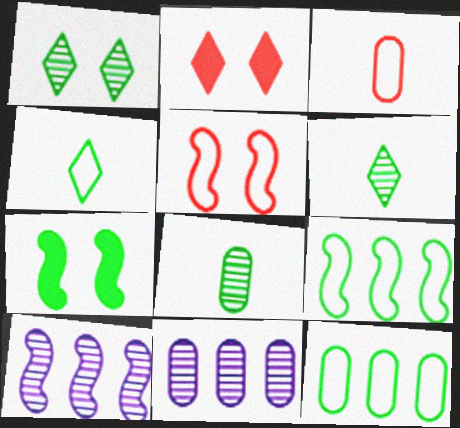[[6, 7, 12]]